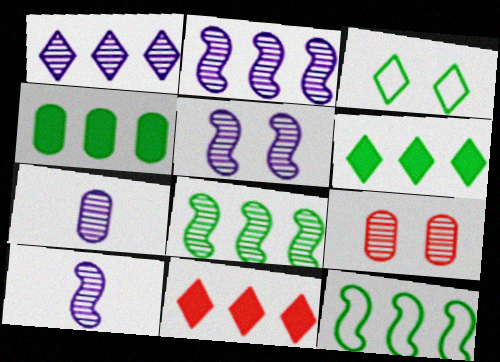[[1, 5, 7], 
[2, 5, 10]]